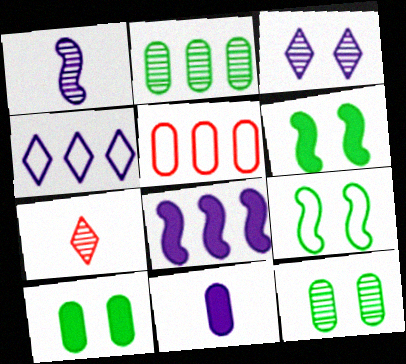[[5, 11, 12]]